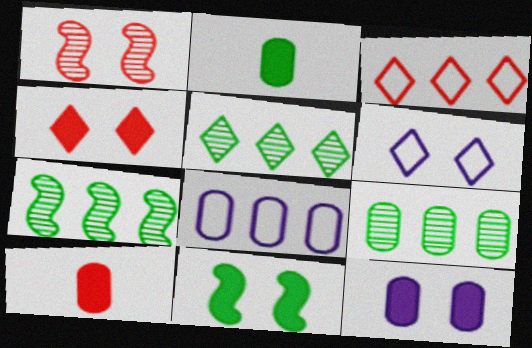[[1, 3, 10], 
[4, 11, 12], 
[5, 7, 9], 
[6, 7, 10]]